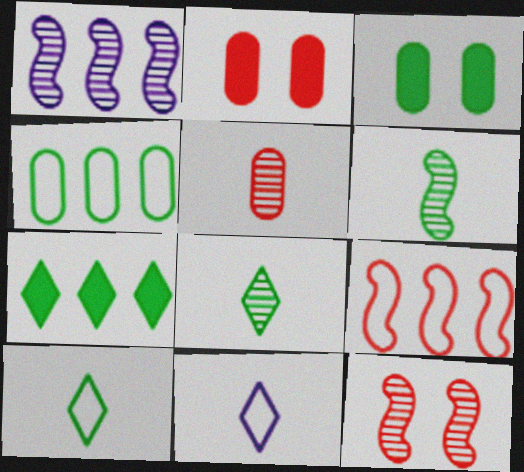[[1, 2, 10], 
[1, 6, 12]]